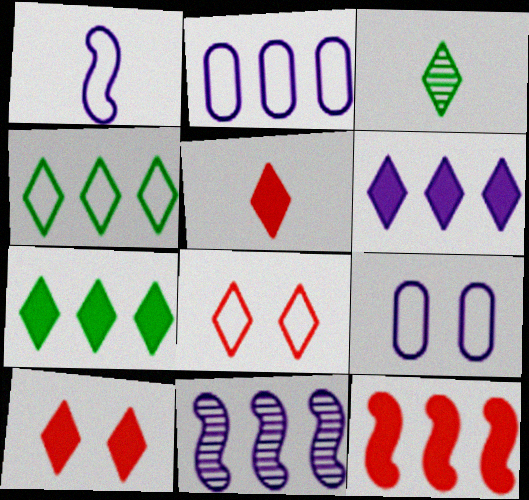[[2, 6, 11], 
[3, 6, 8], 
[3, 9, 12]]